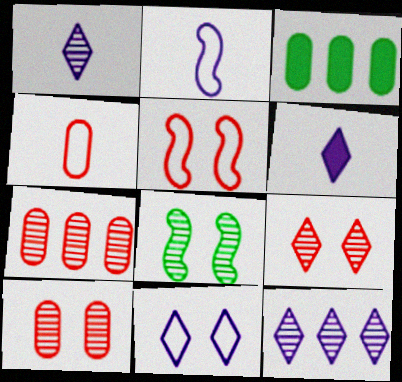[[1, 3, 5], 
[1, 7, 8], 
[2, 3, 9], 
[6, 11, 12]]